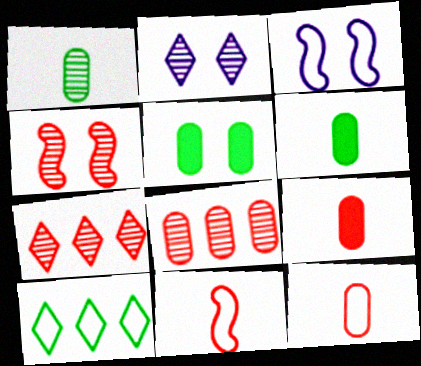[[3, 6, 7], 
[3, 10, 12]]